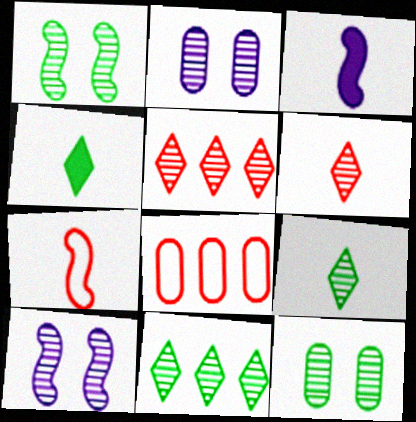[[4, 8, 10]]